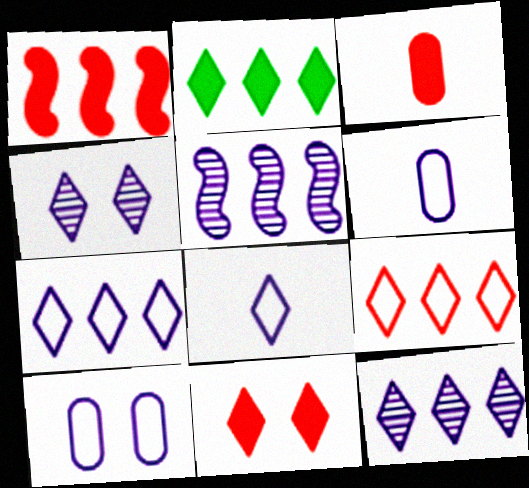[[1, 3, 11], 
[2, 9, 12]]